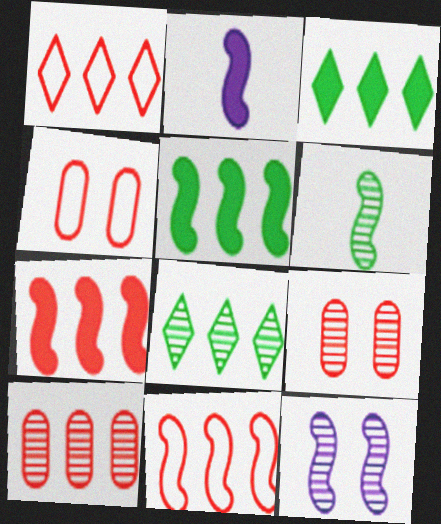[[1, 7, 10], 
[2, 4, 8]]